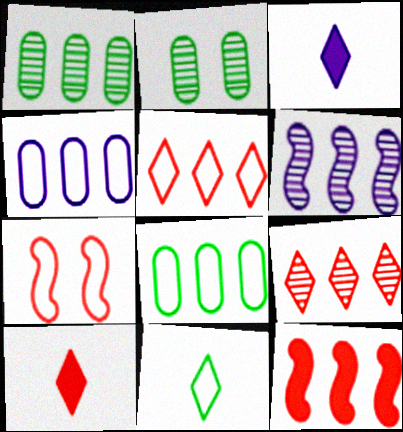[[1, 3, 7], 
[1, 6, 9], 
[4, 7, 11]]